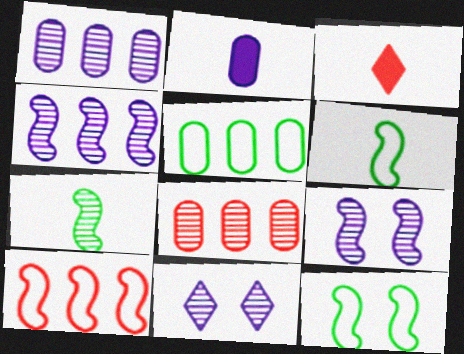[[1, 3, 12], 
[3, 5, 9], 
[7, 8, 11]]